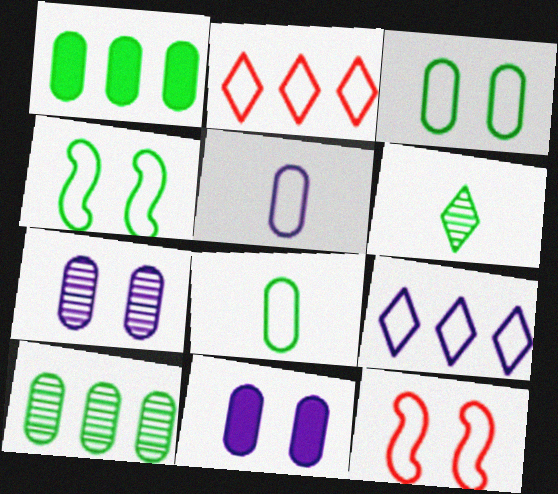[[1, 4, 6], 
[2, 4, 5], 
[8, 9, 12]]